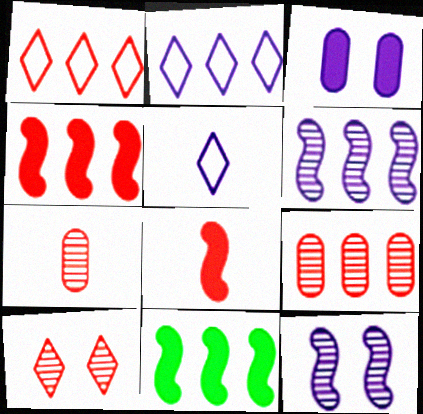[[1, 4, 9], 
[2, 9, 11], 
[3, 5, 6]]